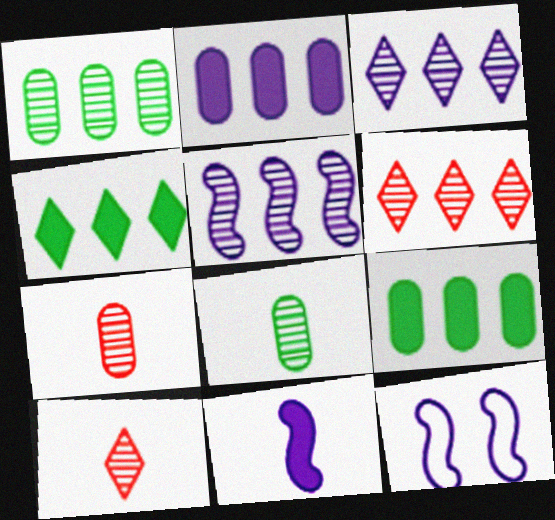[[1, 5, 6], 
[4, 7, 12], 
[5, 11, 12], 
[9, 10, 12]]